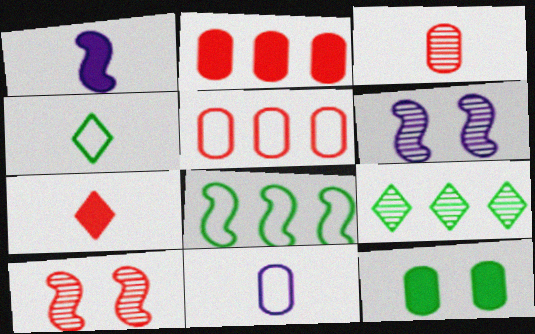[[1, 3, 4], 
[1, 8, 10], 
[2, 4, 6], 
[3, 6, 9], 
[5, 7, 10]]